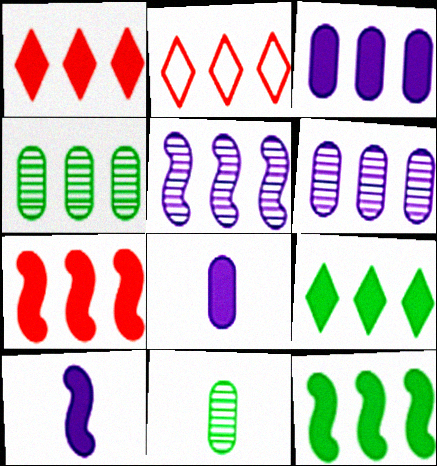[[1, 3, 12], 
[2, 6, 12], 
[3, 7, 9]]